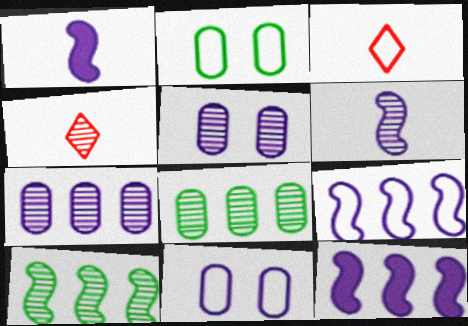[[2, 3, 9], 
[2, 4, 12], 
[4, 5, 10]]